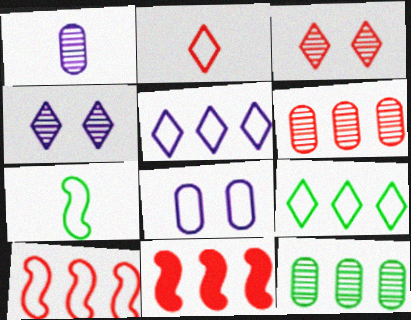[[5, 11, 12]]